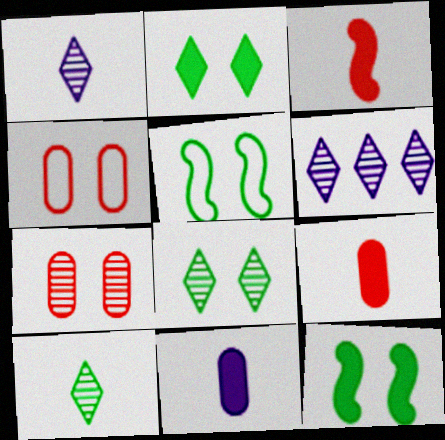[[5, 6, 9]]